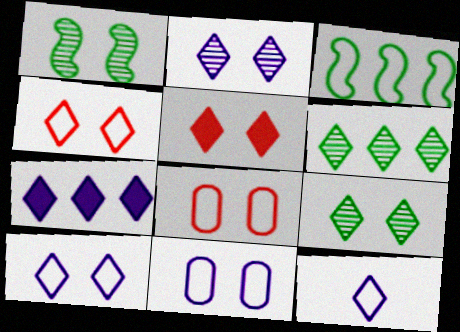[[1, 5, 11], 
[2, 7, 12], 
[3, 8, 12], 
[5, 6, 12], 
[5, 9, 10]]